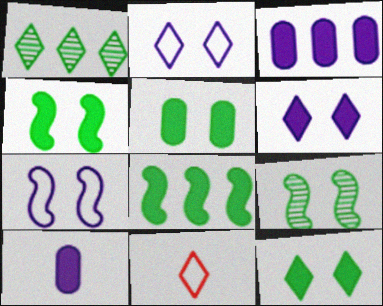[[1, 6, 11], 
[3, 9, 11], 
[4, 5, 12]]